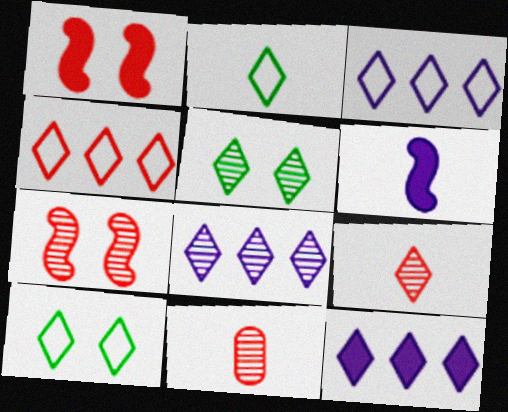[[1, 4, 11], 
[2, 6, 11], 
[3, 8, 12], 
[5, 8, 9], 
[9, 10, 12]]